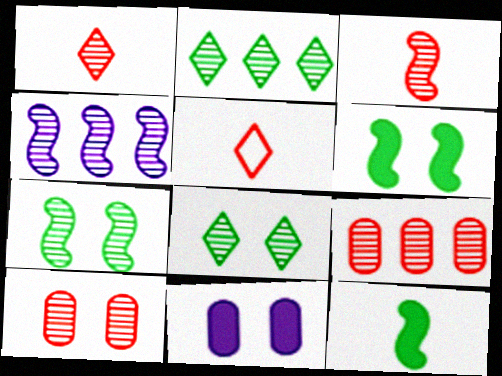[[2, 4, 9], 
[3, 4, 7]]